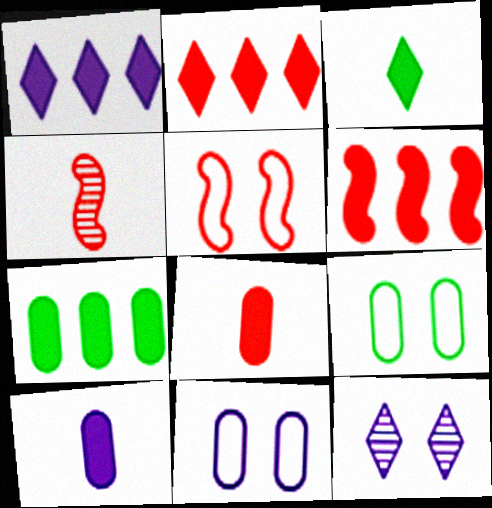[[1, 4, 9], 
[1, 6, 7], 
[4, 5, 6]]